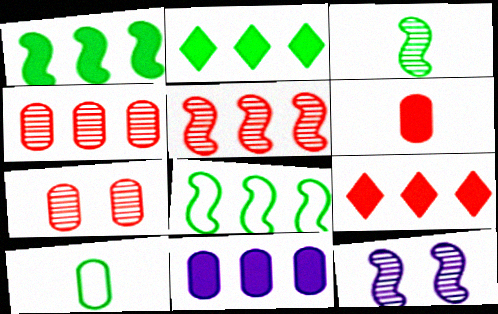[[1, 9, 11], 
[3, 5, 12], 
[7, 10, 11], 
[9, 10, 12]]